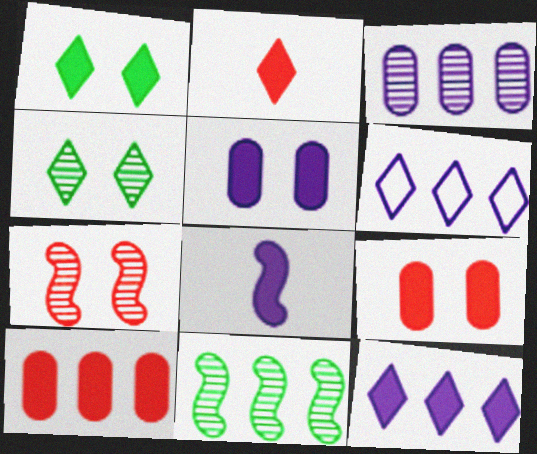[[1, 2, 12], 
[1, 8, 10], 
[2, 4, 6], 
[5, 8, 12], 
[6, 10, 11]]